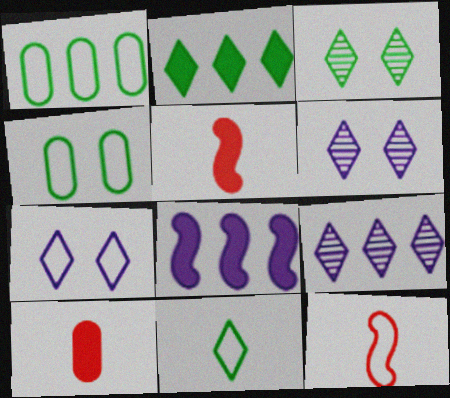[[1, 5, 6], 
[1, 7, 12], 
[2, 3, 11], 
[4, 5, 9]]